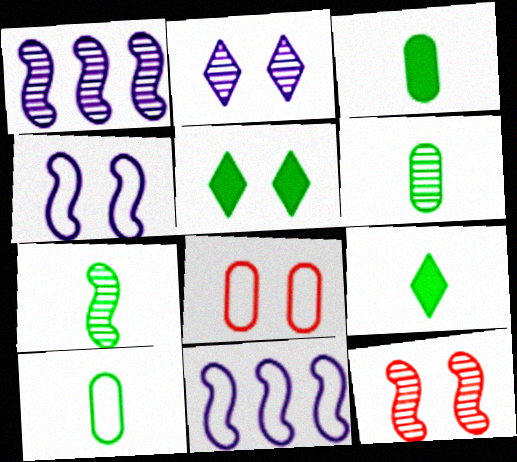[[1, 7, 12], 
[1, 8, 9], 
[3, 6, 10], 
[7, 9, 10]]